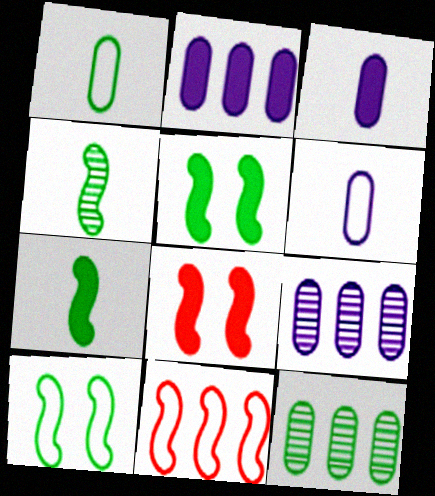[]